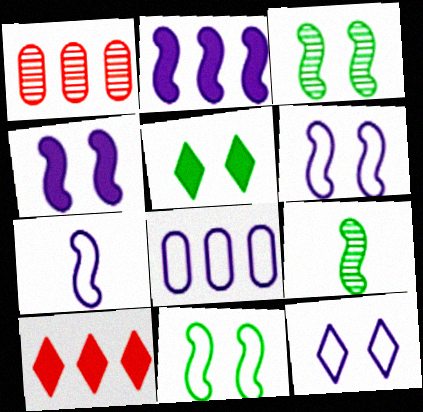[[1, 5, 7], 
[7, 8, 12]]